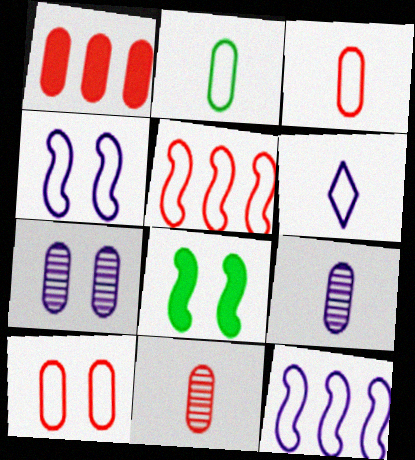[[1, 2, 7], 
[1, 10, 11]]